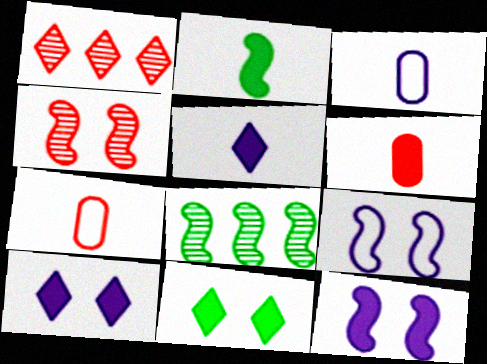[[2, 5, 6], 
[7, 8, 10]]